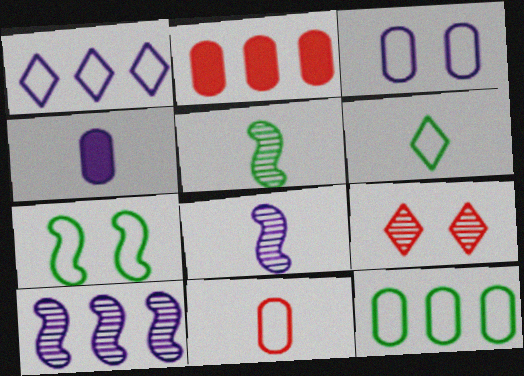[[1, 7, 11], 
[3, 11, 12], 
[6, 7, 12]]